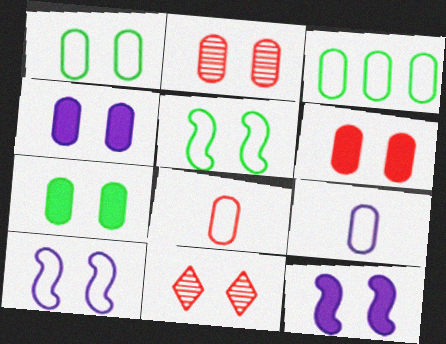[[1, 2, 4], 
[1, 11, 12], 
[4, 5, 11], 
[4, 6, 7], 
[7, 10, 11]]